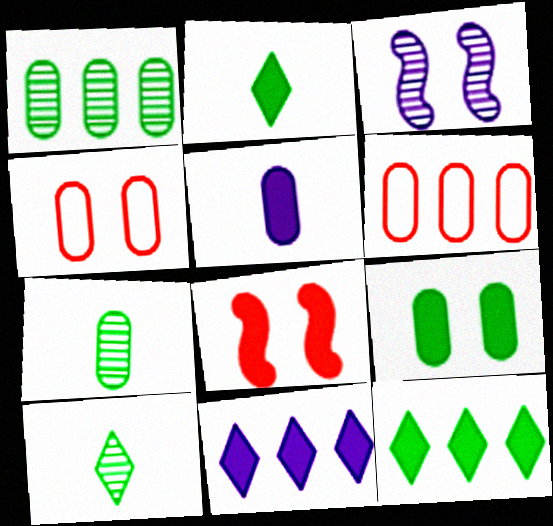[[1, 4, 5], 
[2, 3, 6], 
[5, 8, 12]]